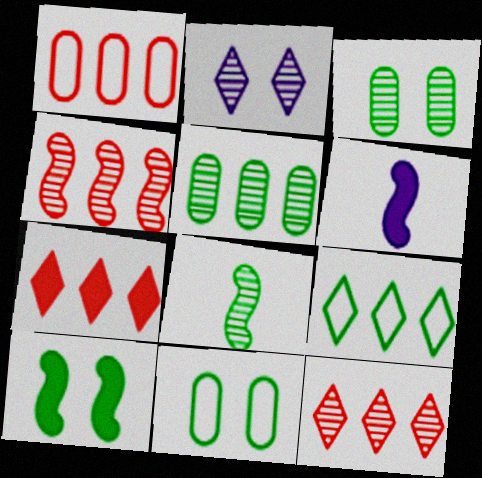[[1, 4, 7], 
[6, 11, 12]]